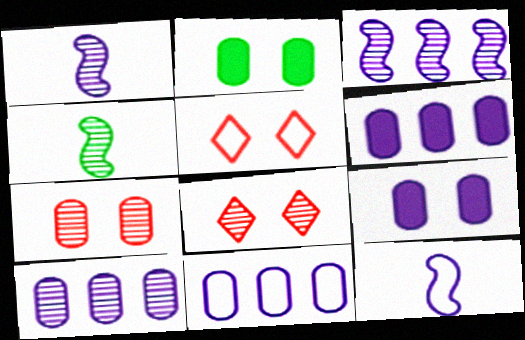[[4, 5, 6], 
[4, 8, 10], 
[6, 10, 11]]